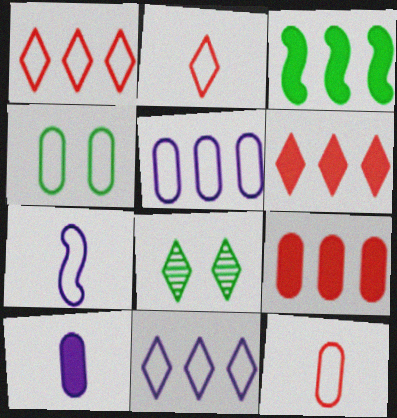[[1, 4, 7], 
[4, 5, 12], 
[7, 8, 9]]